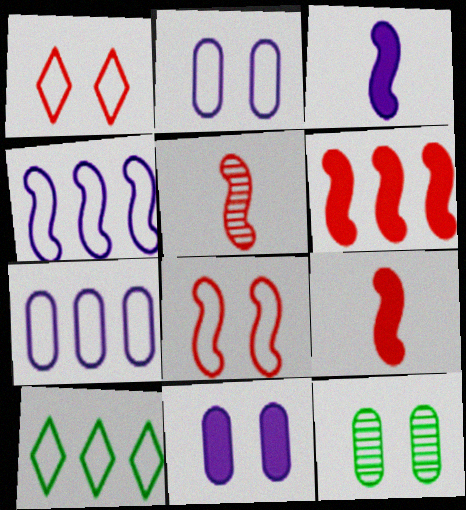[[5, 6, 8], 
[5, 10, 11]]